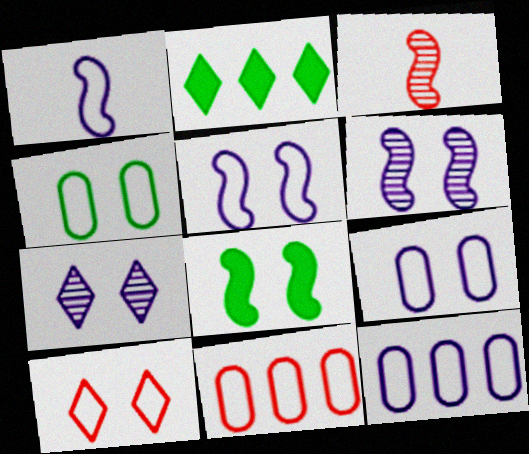[[2, 3, 9], 
[4, 5, 10]]